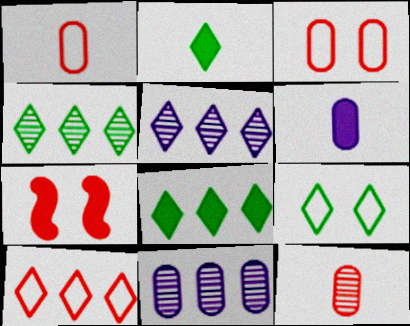[[2, 4, 9], 
[5, 8, 10], 
[6, 7, 8], 
[7, 10, 12]]